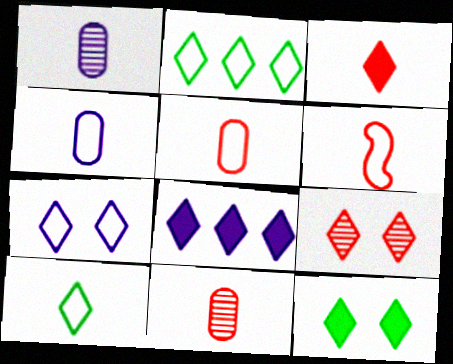[[3, 6, 11], 
[3, 8, 12], 
[4, 6, 10], 
[7, 9, 12], 
[8, 9, 10]]